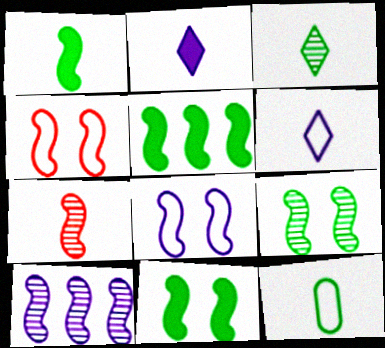[[1, 3, 12], 
[1, 4, 10], 
[1, 5, 11], 
[2, 7, 12], 
[5, 7, 8], 
[7, 9, 10]]